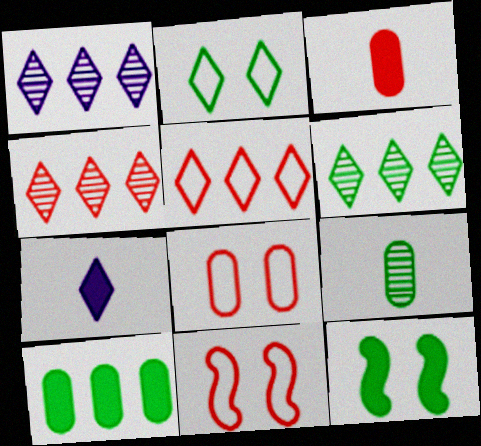[[1, 4, 6], 
[2, 4, 7], 
[3, 4, 11]]